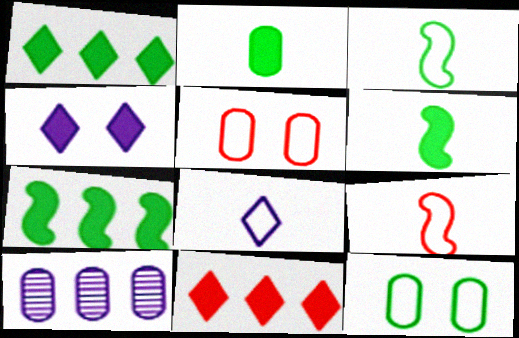[[2, 5, 10]]